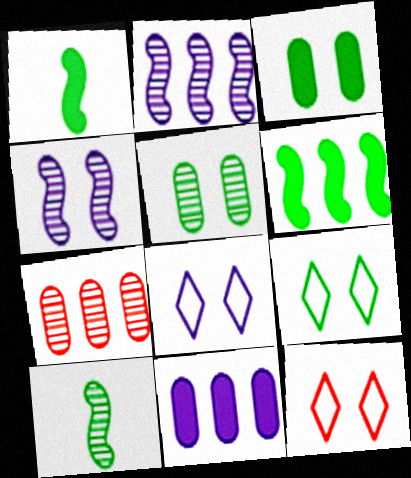[[1, 7, 8], 
[3, 4, 12], 
[8, 9, 12], 
[10, 11, 12]]